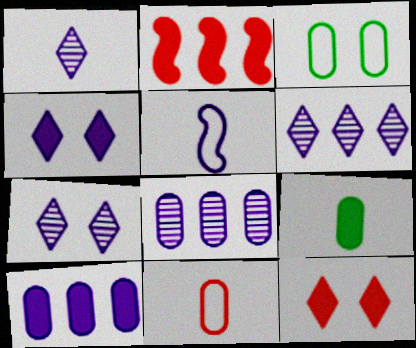[[1, 2, 3], 
[1, 6, 7], 
[2, 4, 9], 
[4, 5, 8], 
[5, 7, 10]]